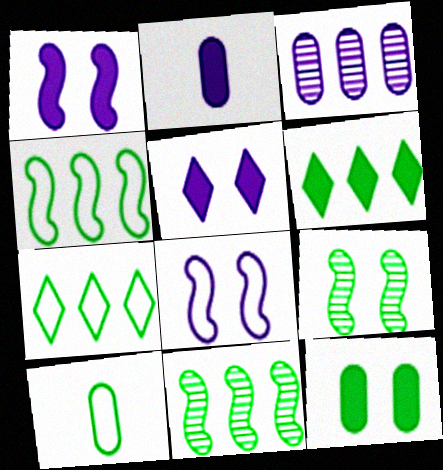[[6, 9, 10]]